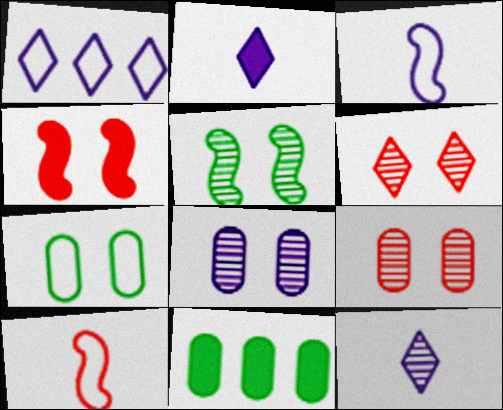[[1, 7, 10], 
[2, 4, 11], 
[3, 6, 11], 
[5, 6, 8]]